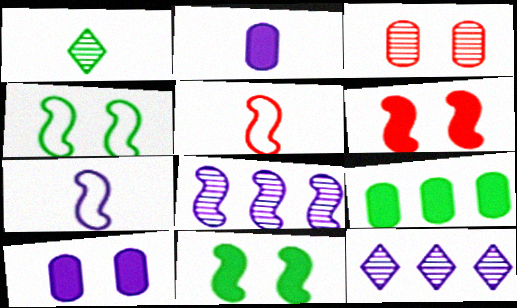[[1, 2, 5], 
[1, 3, 8], 
[1, 4, 9], 
[5, 8, 11], 
[7, 10, 12]]